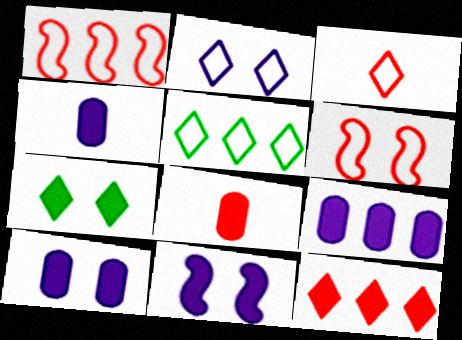[[2, 3, 5], 
[4, 9, 10]]